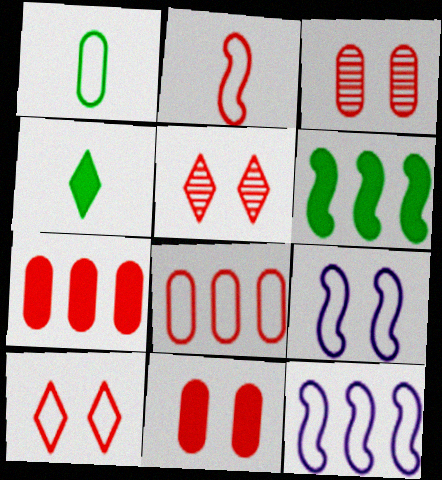[[1, 10, 12], 
[2, 5, 7], 
[2, 8, 10], 
[3, 4, 12]]